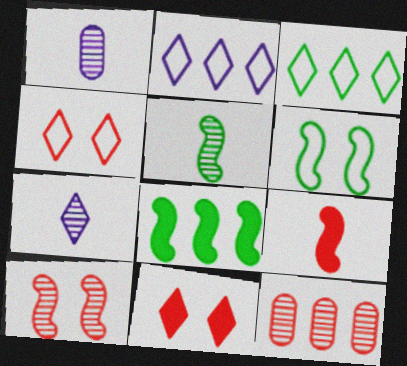[[1, 4, 8], 
[2, 8, 12], 
[3, 7, 11], 
[4, 9, 12], 
[5, 6, 8]]